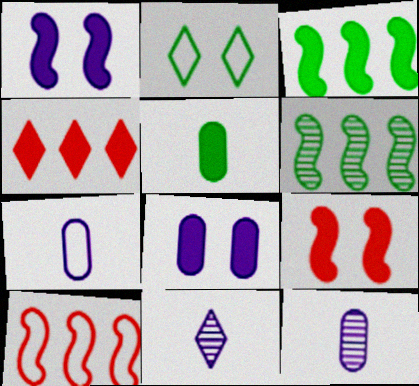[[1, 4, 5], 
[2, 4, 11], 
[2, 5, 6], 
[2, 7, 10]]